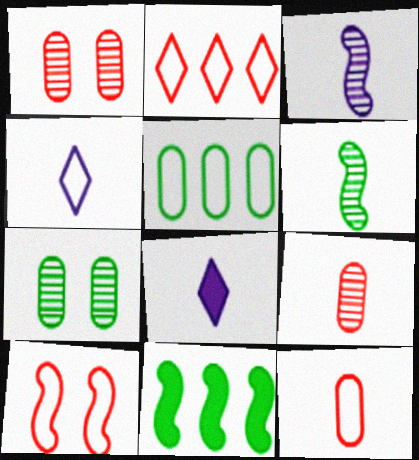[[1, 4, 11], 
[2, 10, 12], 
[3, 10, 11], 
[4, 5, 10], 
[6, 8, 12]]